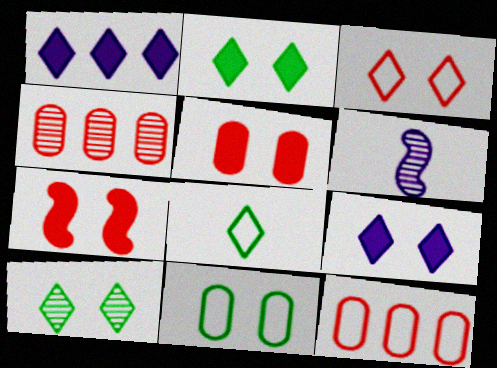[[2, 6, 12], 
[3, 9, 10], 
[4, 6, 10]]